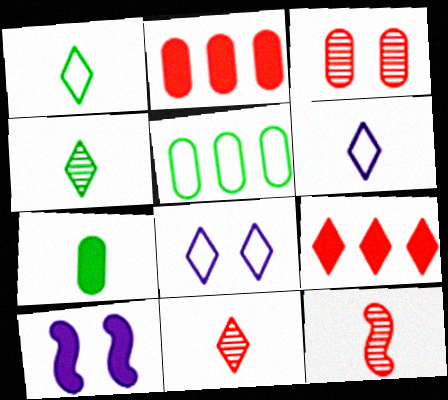[[4, 8, 9], 
[5, 10, 11], 
[6, 7, 12], 
[7, 9, 10]]